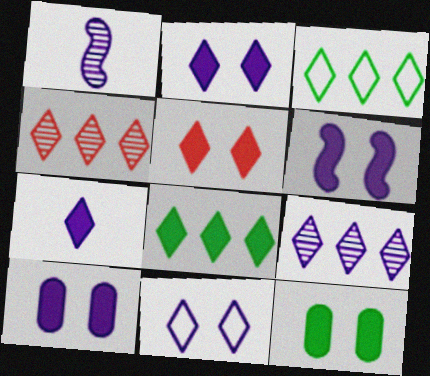[[2, 6, 10], 
[5, 6, 12], 
[5, 7, 8], 
[7, 9, 11]]